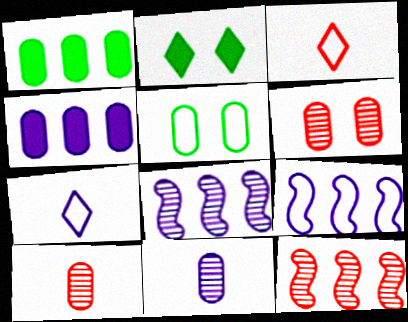[[2, 9, 10], 
[3, 5, 9], 
[4, 5, 10]]